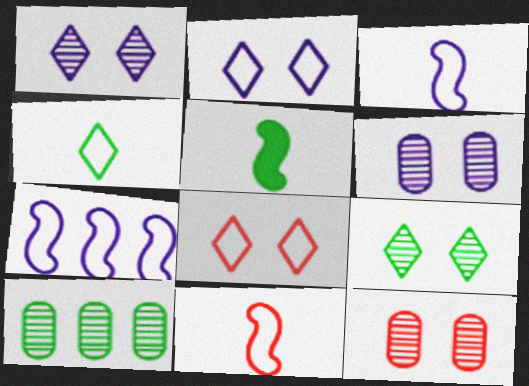[]